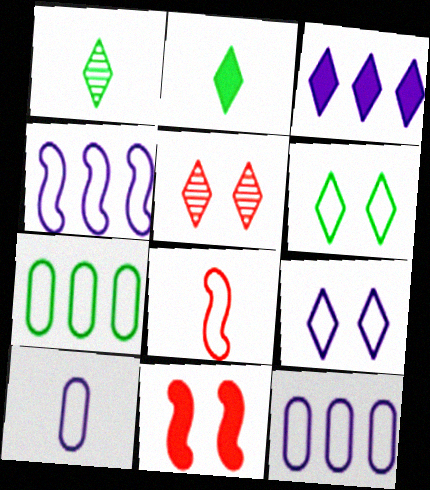[[1, 11, 12], 
[4, 9, 10], 
[6, 8, 12], 
[7, 8, 9]]